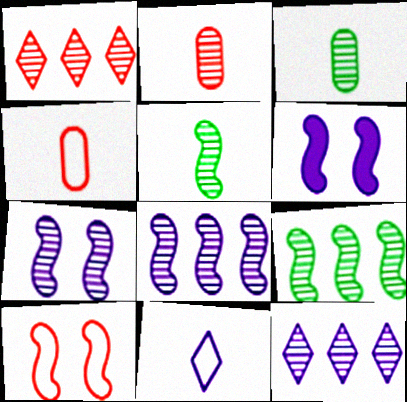[[1, 3, 7]]